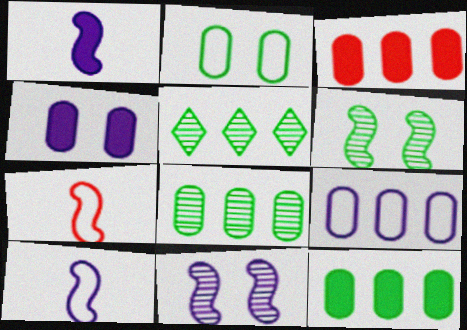[[3, 8, 9], 
[4, 5, 7]]